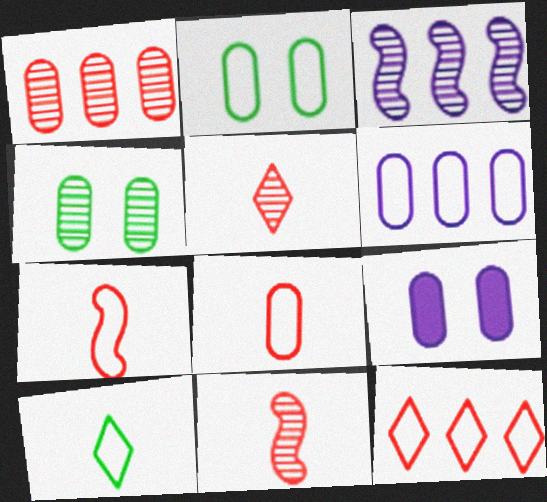[[2, 6, 8], 
[3, 4, 5]]